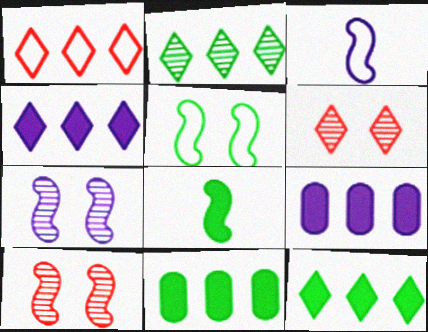[[1, 2, 4], 
[3, 6, 11]]